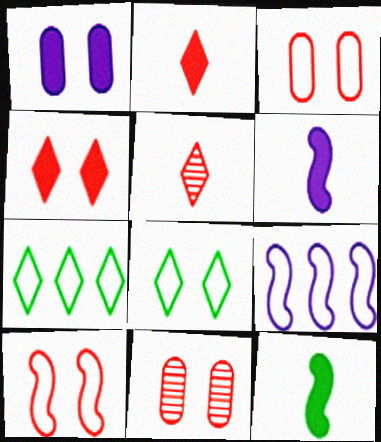[[4, 10, 11], 
[6, 7, 11]]